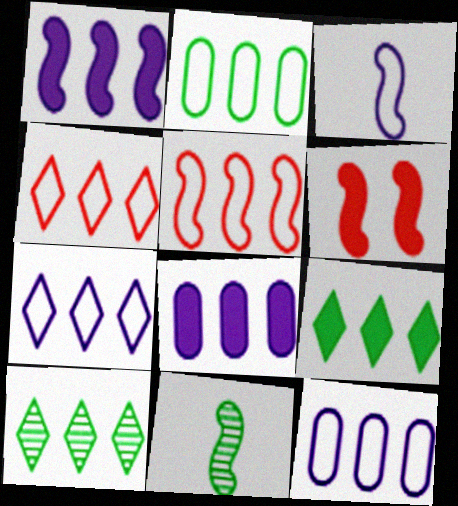[[2, 5, 7], 
[5, 8, 10]]